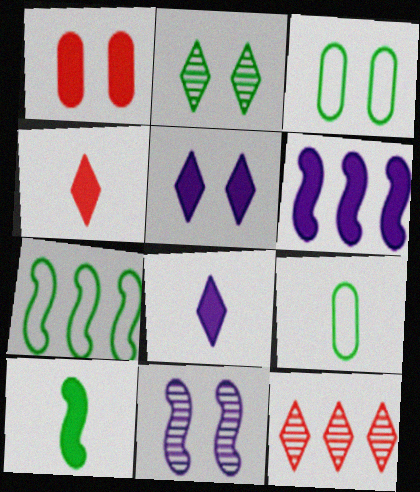[]